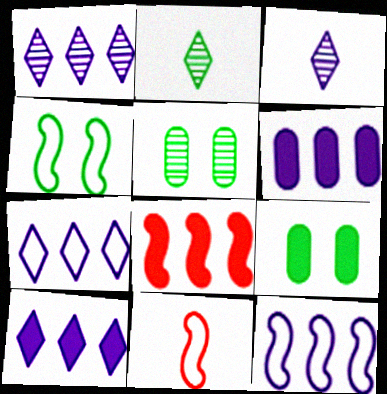[[1, 6, 12], 
[1, 7, 10], 
[1, 9, 11], 
[4, 11, 12], 
[5, 10, 11]]